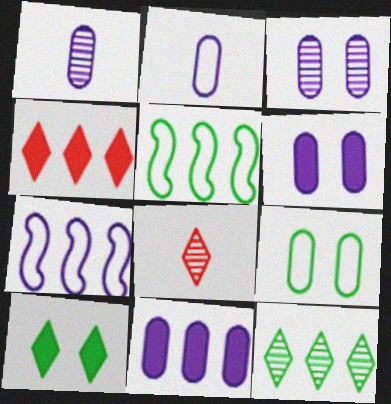[[2, 3, 11], 
[5, 6, 8]]